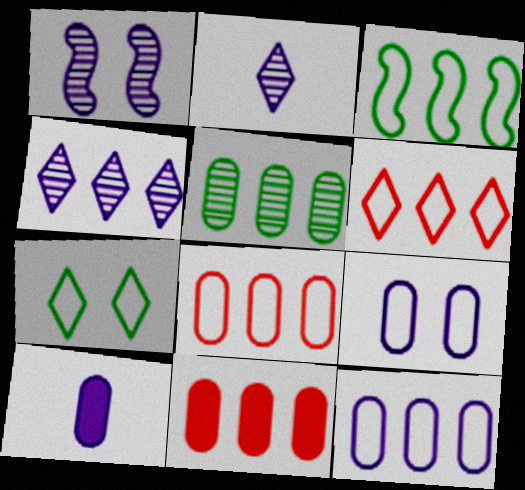[[3, 4, 11], 
[3, 6, 12], 
[5, 11, 12]]